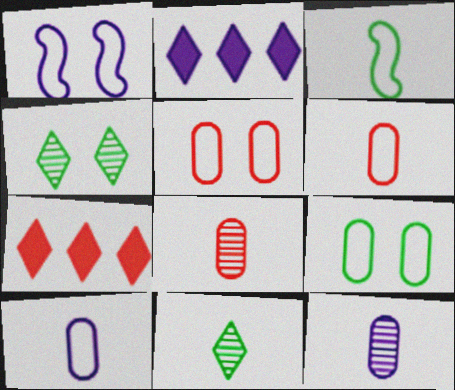[[1, 2, 12]]